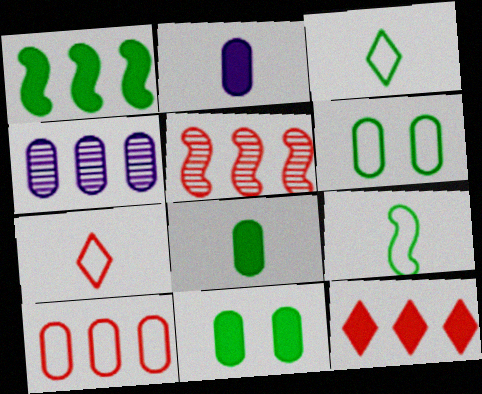[[5, 10, 12]]